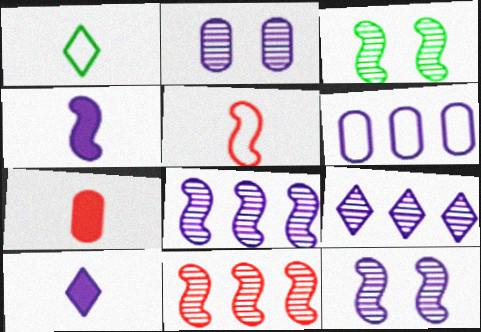[[6, 10, 12]]